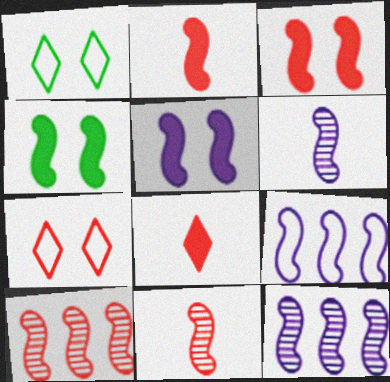[[3, 4, 5], 
[4, 9, 11], 
[5, 6, 9]]